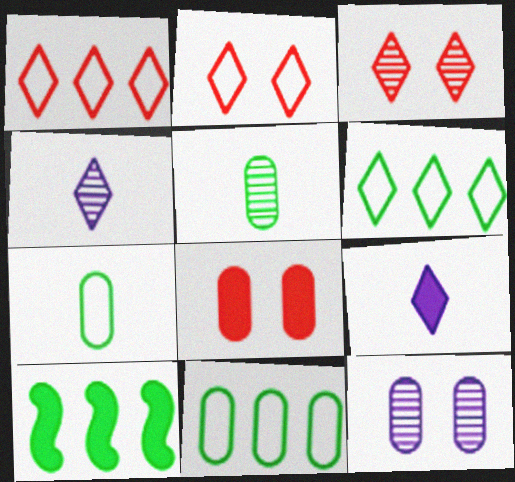[[3, 6, 9], 
[8, 9, 10]]